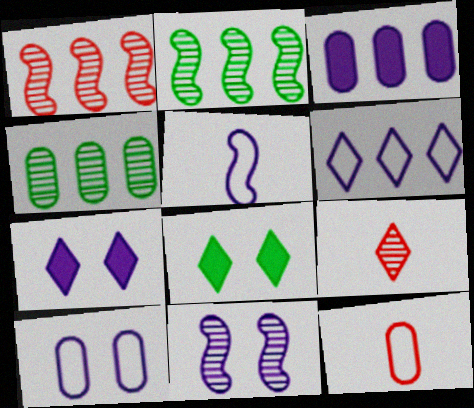[[2, 7, 12], 
[4, 9, 11], 
[5, 6, 10], 
[6, 8, 9], 
[7, 10, 11]]